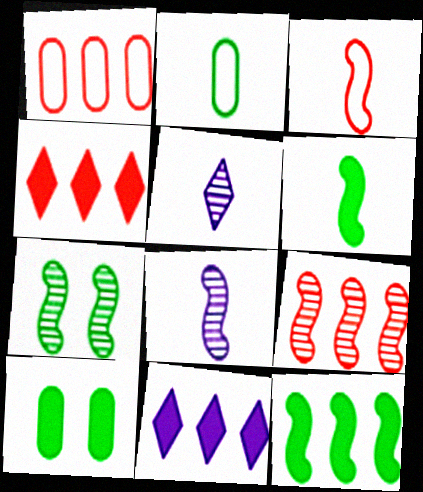[[1, 4, 9], 
[3, 6, 8], 
[7, 8, 9]]